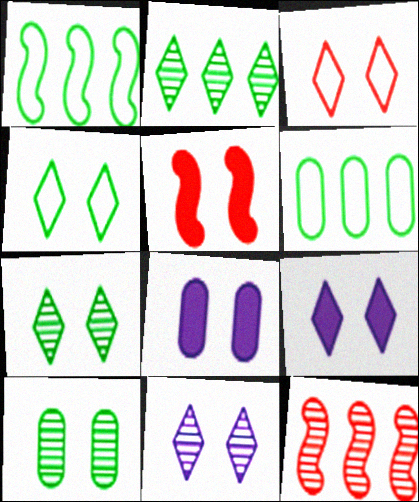[[3, 7, 9]]